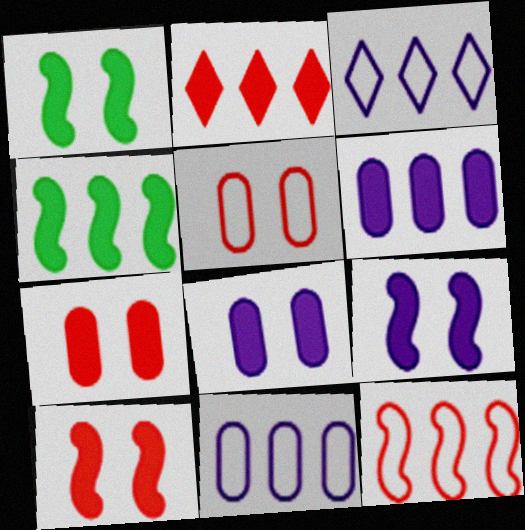[[1, 9, 10], 
[2, 4, 6]]